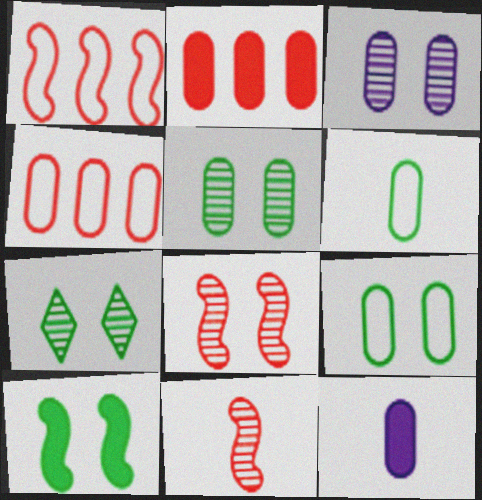[[1, 7, 12], 
[2, 3, 6], 
[3, 7, 8], 
[4, 5, 12], 
[7, 9, 10]]